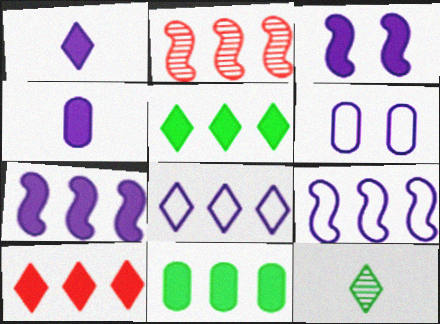[[2, 8, 11], 
[7, 10, 11]]